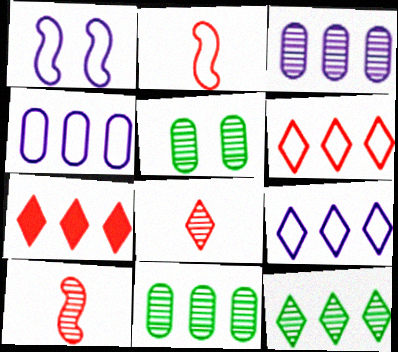[[7, 9, 12]]